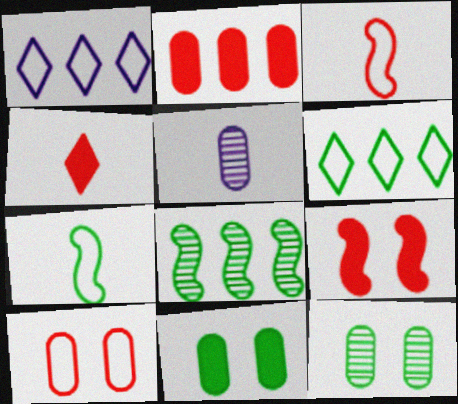[[1, 2, 8], 
[1, 7, 10], 
[2, 4, 9], 
[4, 5, 7], 
[5, 6, 9]]